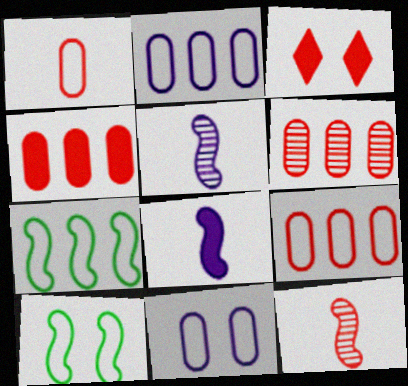[[3, 9, 12], 
[4, 6, 9]]